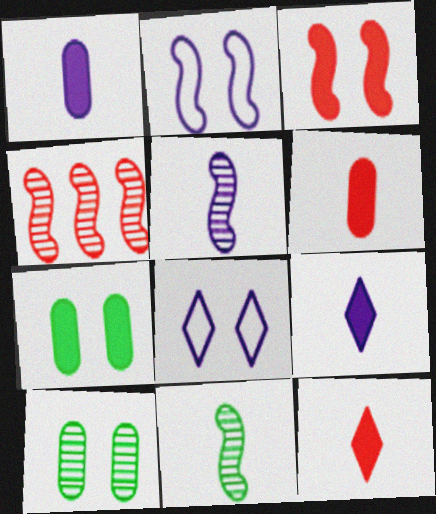[[3, 8, 10]]